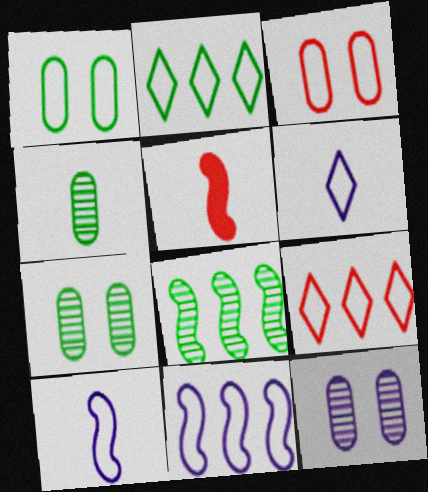[[1, 9, 10], 
[2, 3, 10], 
[2, 5, 12], 
[4, 5, 6]]